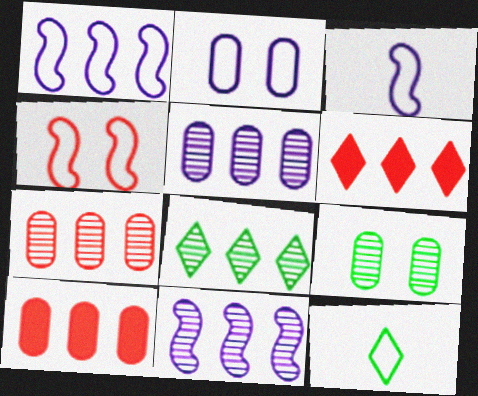[[1, 8, 10], 
[3, 6, 9], 
[7, 8, 11]]